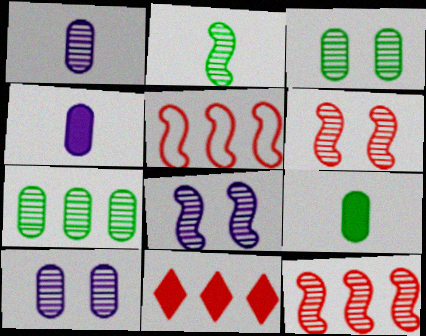[[2, 8, 12]]